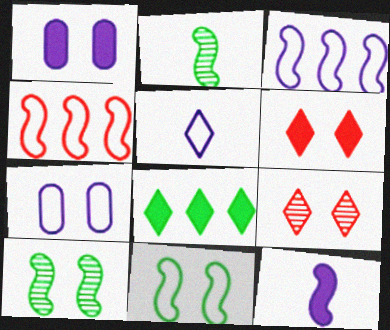[[1, 9, 11], 
[3, 5, 7], 
[4, 10, 12], 
[5, 8, 9], 
[6, 7, 10]]